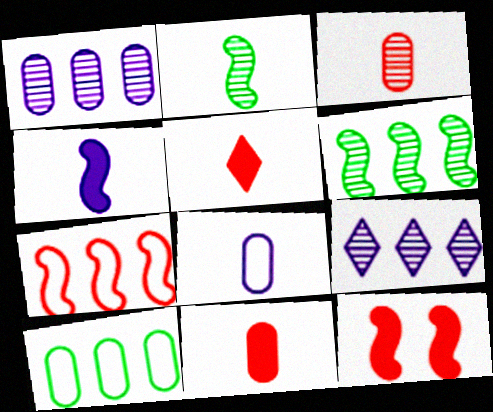[[2, 5, 8]]